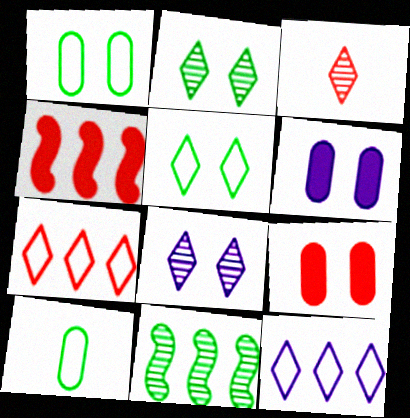[[4, 8, 10]]